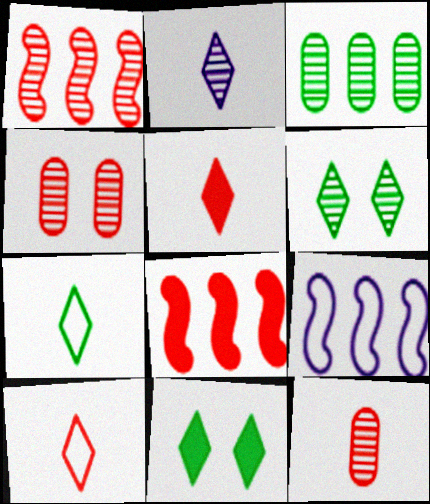[[2, 5, 7], 
[4, 8, 10], 
[9, 11, 12]]